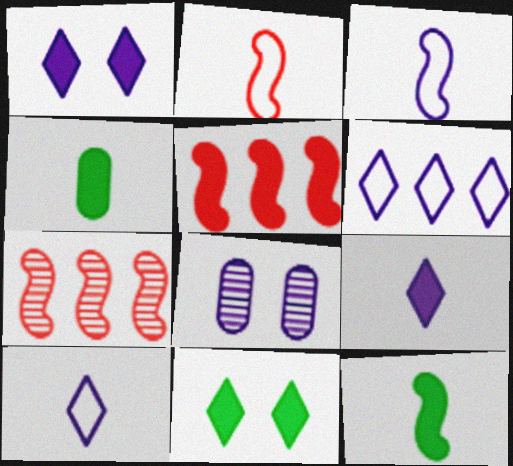[[1, 4, 5]]